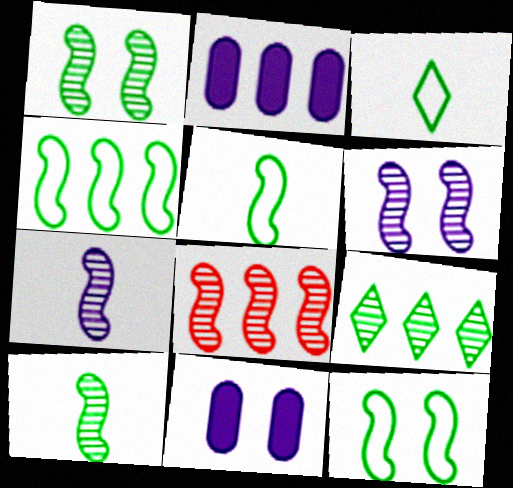[[1, 7, 8], 
[3, 8, 11], 
[4, 5, 12], 
[6, 8, 10]]